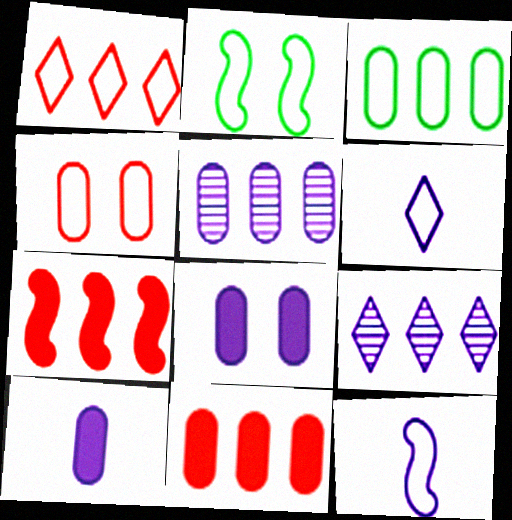[[3, 5, 11], 
[3, 7, 9], 
[8, 9, 12]]